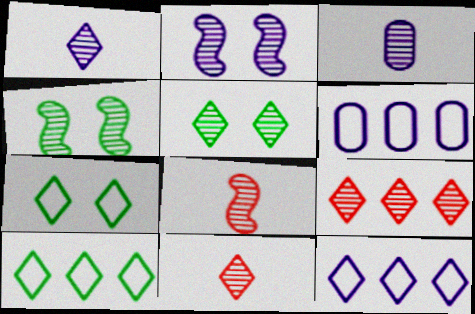[[1, 5, 9], 
[3, 4, 9]]